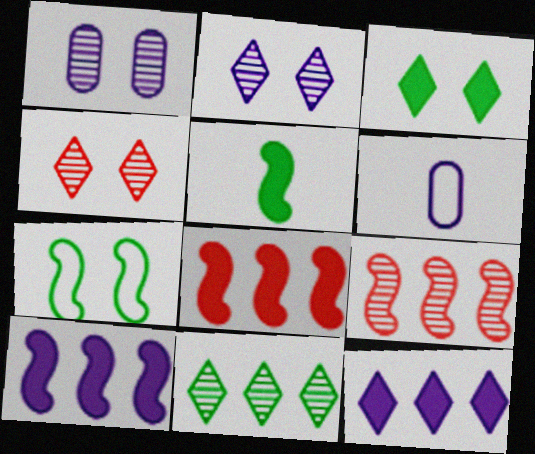[[2, 6, 10], 
[3, 6, 9]]